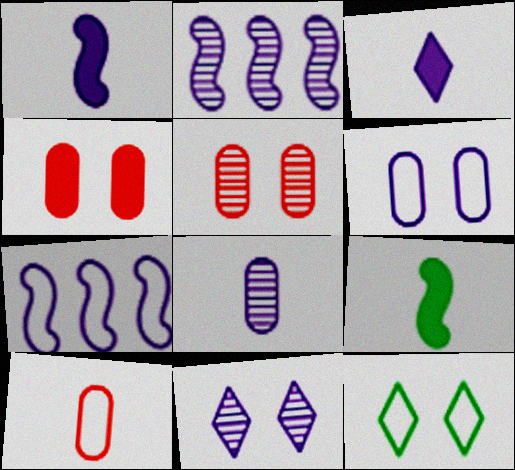[[2, 3, 6], 
[2, 8, 11], 
[7, 10, 12]]